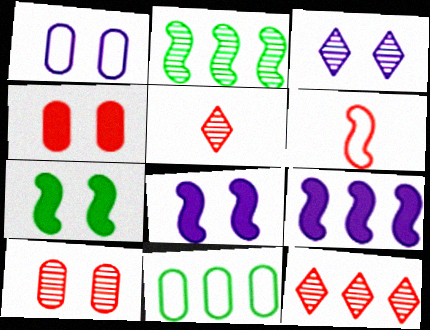[[1, 3, 8], 
[2, 6, 8], 
[4, 6, 12], 
[5, 8, 11], 
[9, 11, 12]]